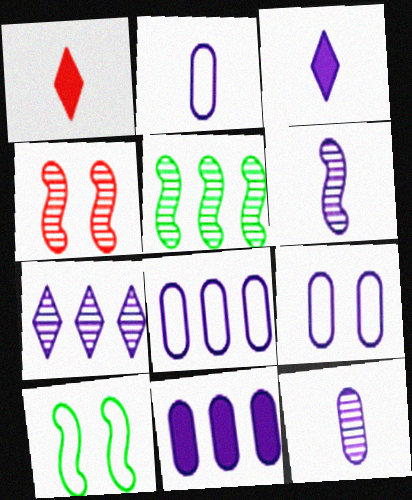[[1, 5, 9], 
[2, 3, 6], 
[2, 8, 9], 
[4, 5, 6], 
[9, 11, 12]]